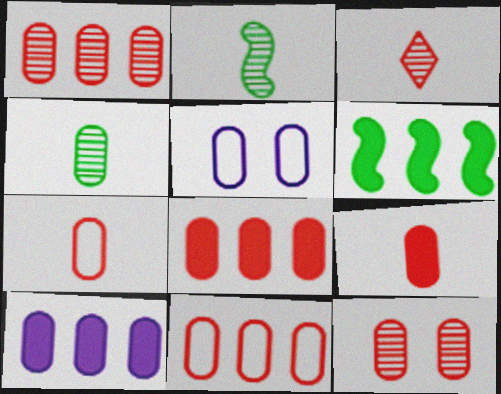[[1, 8, 11], 
[3, 5, 6], 
[4, 5, 8], 
[7, 8, 12], 
[9, 11, 12]]